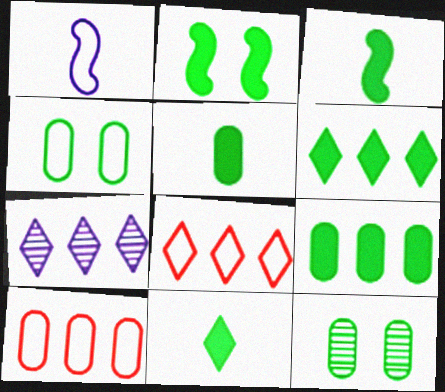[[1, 4, 8], 
[2, 5, 6], 
[2, 9, 11], 
[3, 5, 11], 
[6, 7, 8]]